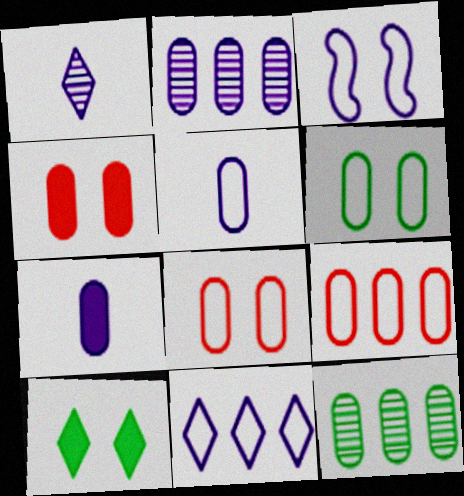[[3, 5, 11], 
[4, 5, 12], 
[5, 6, 9], 
[7, 8, 12]]